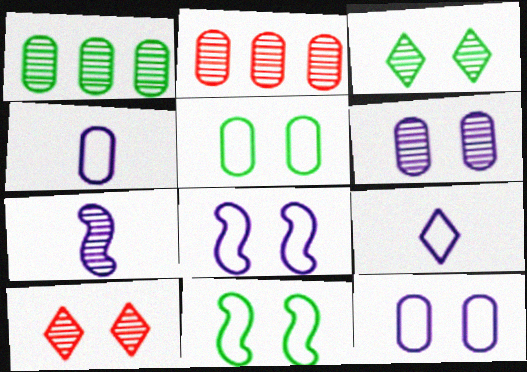[[1, 7, 10], 
[2, 3, 7]]